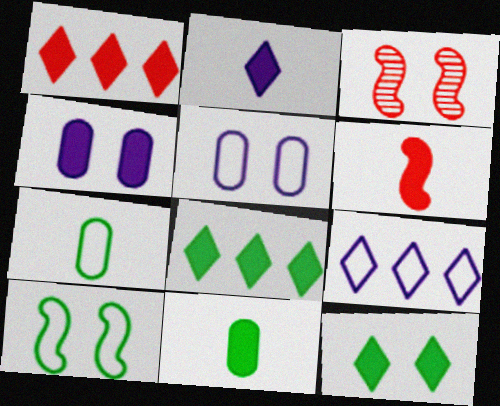[[1, 2, 12], 
[2, 6, 11], 
[3, 5, 12], 
[3, 9, 11], 
[4, 6, 8]]